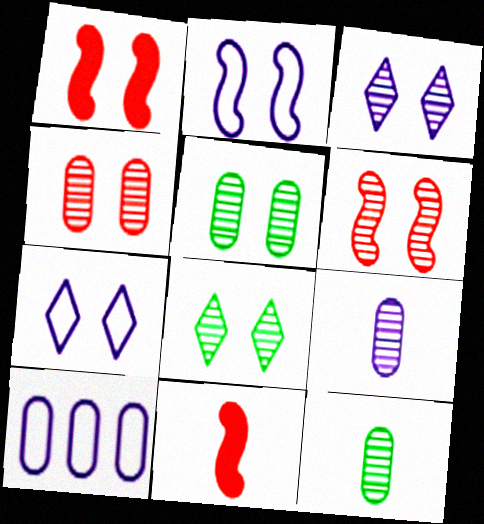[[1, 5, 7], 
[3, 5, 6], 
[8, 10, 11]]